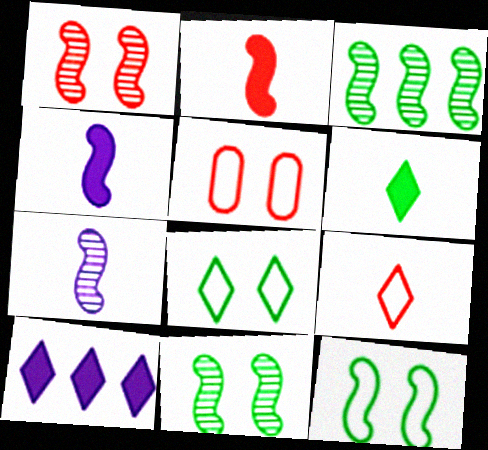[[1, 3, 7]]